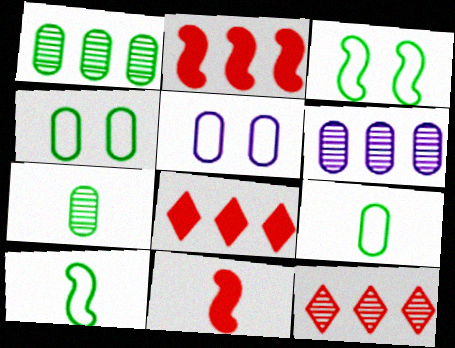[]